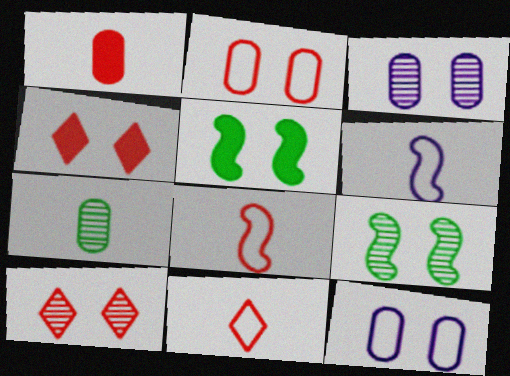[[3, 9, 10], 
[4, 9, 12], 
[5, 10, 12]]